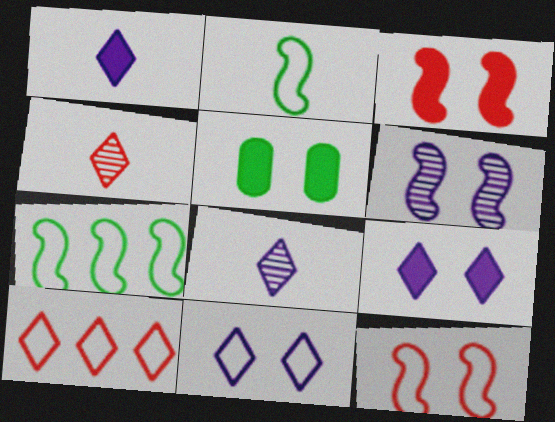[[3, 5, 9]]